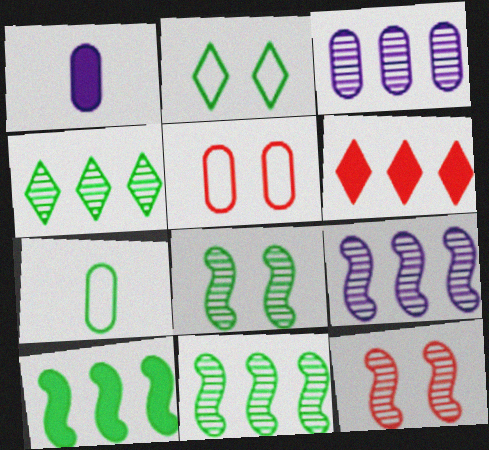[]